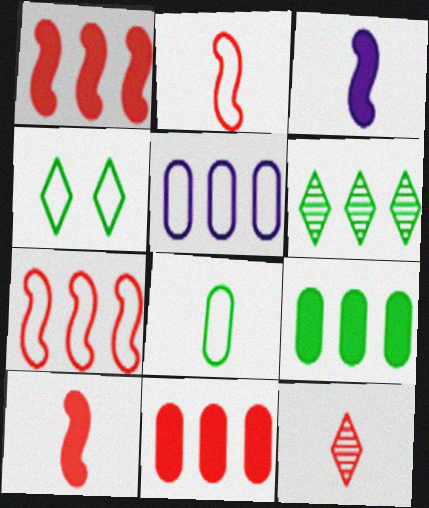[[1, 5, 6], 
[2, 4, 5], 
[3, 8, 12]]